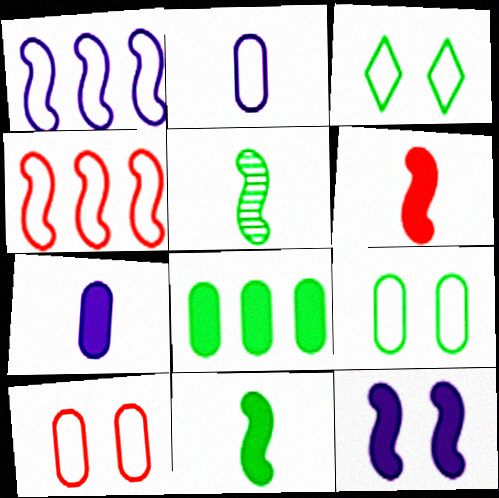[[2, 3, 4], 
[3, 5, 8], 
[4, 5, 12]]